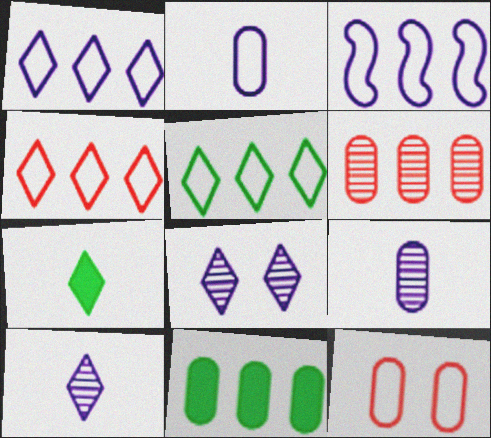[[1, 4, 5], 
[4, 7, 8], 
[9, 11, 12]]